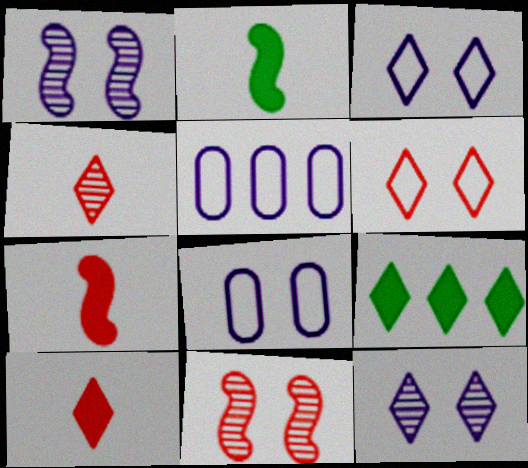[[3, 4, 9]]